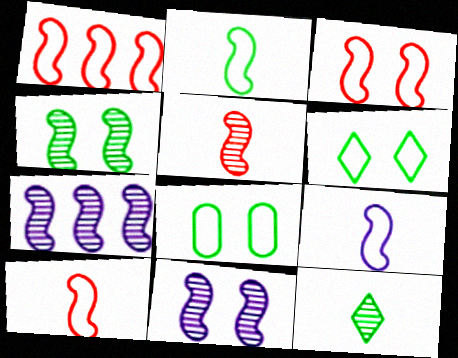[[1, 3, 10], 
[2, 9, 10], 
[4, 5, 7]]